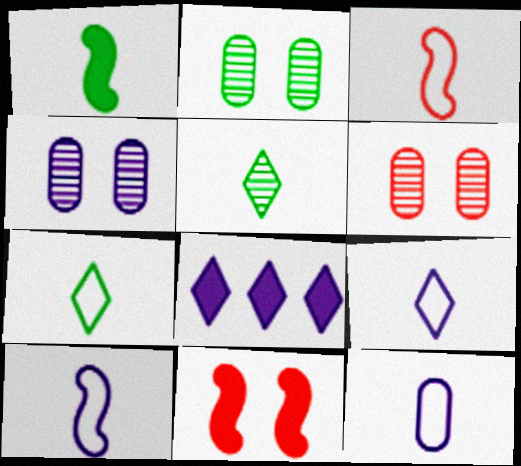[[2, 3, 8], 
[2, 4, 6], 
[3, 7, 12], 
[4, 8, 10], 
[9, 10, 12]]